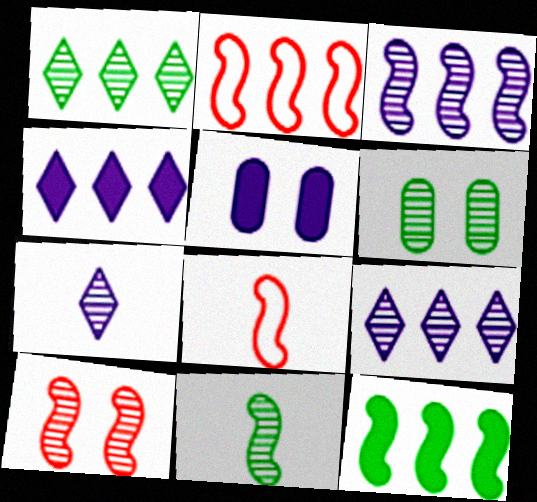[[1, 5, 8], 
[1, 6, 11], 
[2, 3, 12], 
[3, 10, 11], 
[4, 6, 8]]